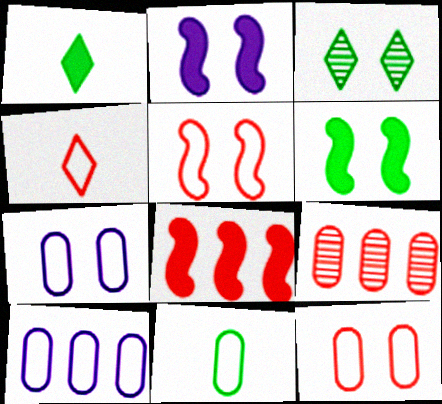[[2, 3, 12], 
[10, 11, 12]]